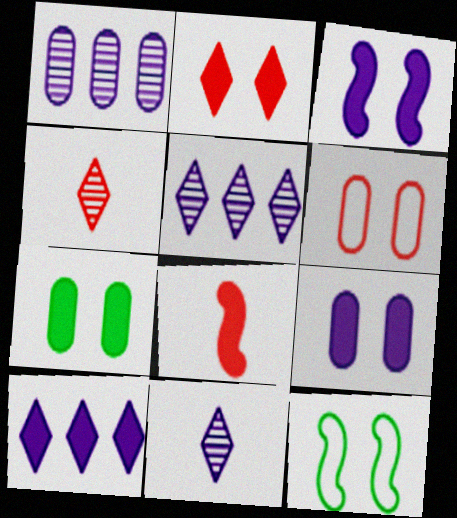[[2, 3, 7], 
[7, 8, 10]]